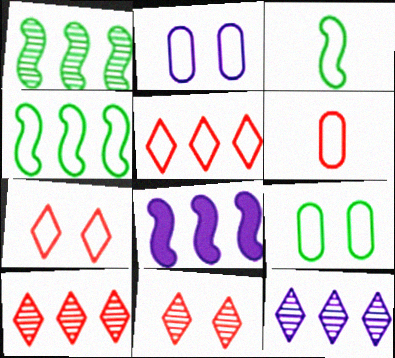[[2, 3, 5]]